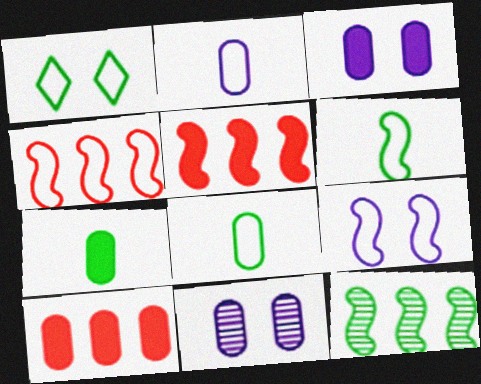[[1, 2, 4], 
[1, 7, 12], 
[3, 7, 10], 
[4, 6, 9], 
[8, 10, 11]]